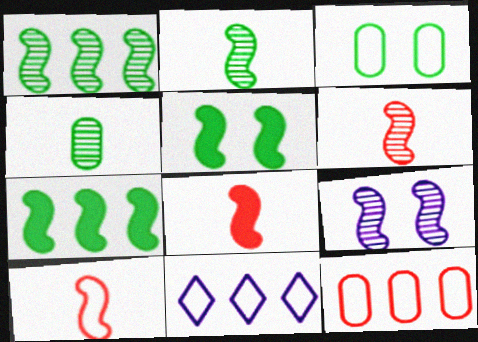[[1, 6, 9], 
[3, 10, 11], 
[6, 8, 10], 
[7, 9, 10]]